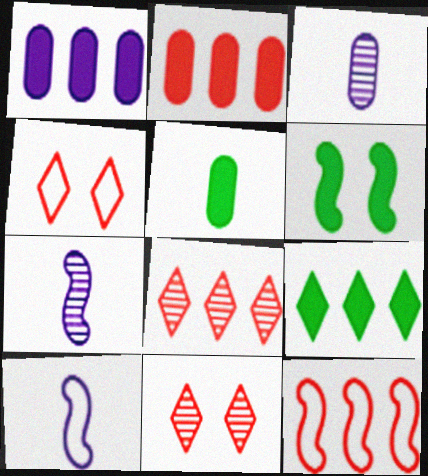[[2, 8, 12], 
[5, 6, 9], 
[6, 7, 12]]